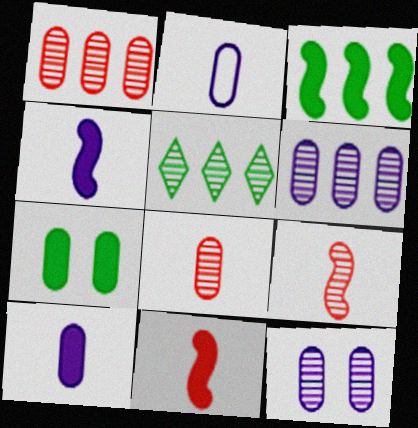[[1, 2, 7], 
[5, 9, 12]]